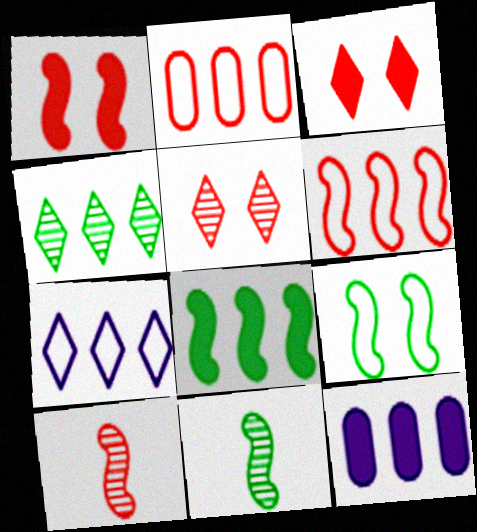[[1, 6, 10], 
[2, 3, 10], 
[4, 6, 12], 
[8, 9, 11]]